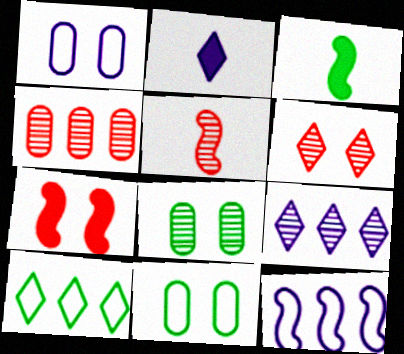[[2, 6, 10], 
[3, 8, 10], 
[4, 5, 6], 
[5, 8, 9]]